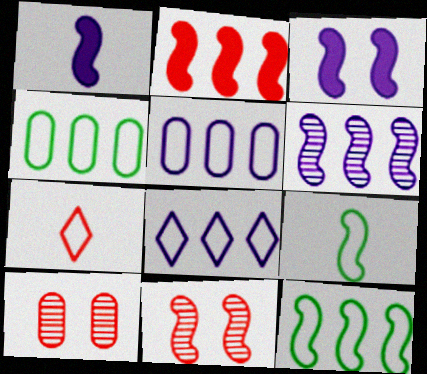[[1, 11, 12], 
[2, 6, 12], 
[2, 7, 10]]